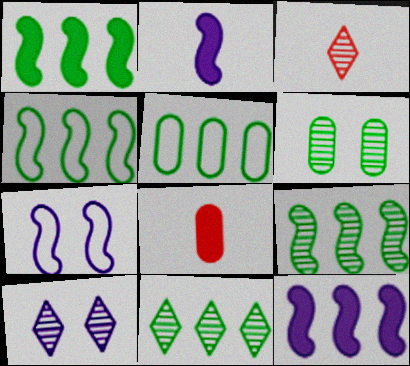[[1, 4, 9], 
[1, 5, 11], 
[3, 10, 11], 
[4, 8, 10], 
[7, 8, 11]]